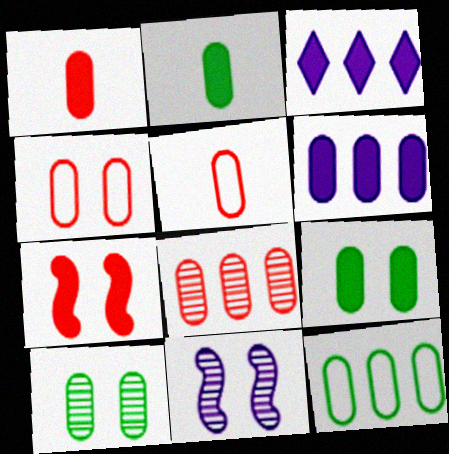[[1, 4, 8], 
[1, 6, 9], 
[2, 3, 7], 
[2, 10, 12], 
[5, 6, 10], 
[6, 8, 12]]